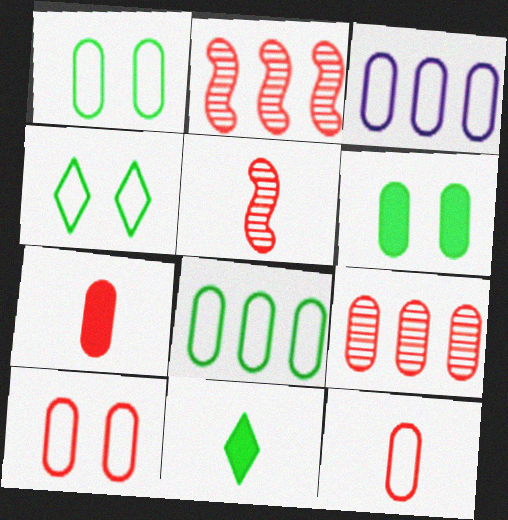[[1, 3, 12], 
[7, 9, 10]]